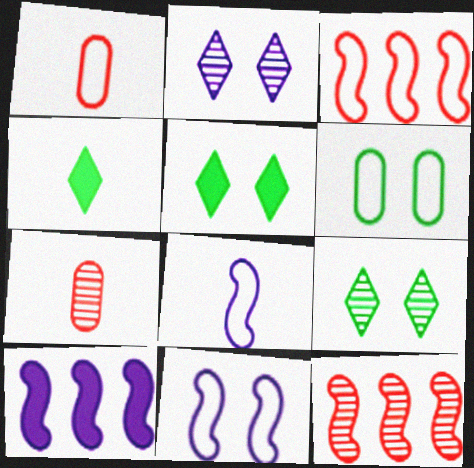[[1, 9, 10], 
[4, 7, 8]]